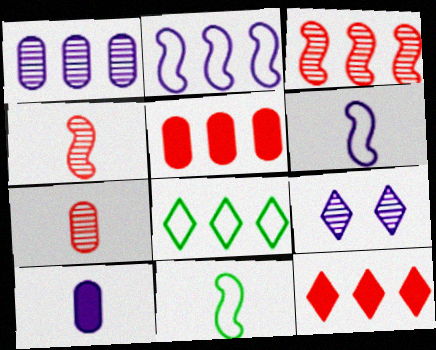[[2, 9, 10], 
[5, 9, 11]]